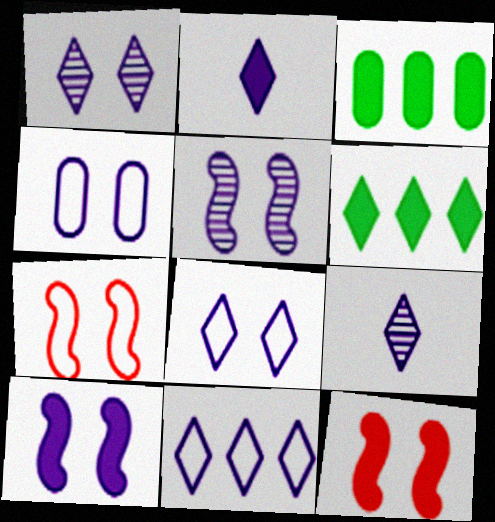[[1, 2, 11], 
[1, 4, 10], 
[2, 3, 12], 
[3, 7, 9]]